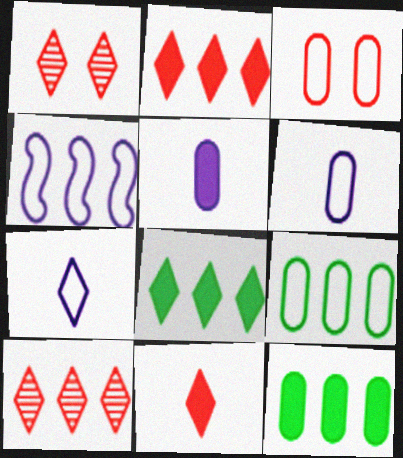[[1, 7, 8], 
[3, 6, 9], 
[4, 10, 12]]